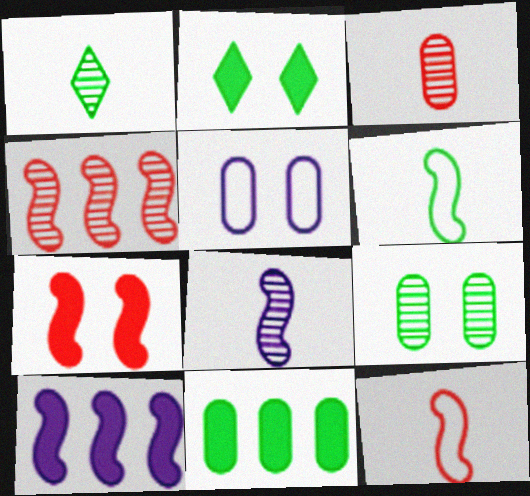[[1, 3, 8], 
[3, 5, 11], 
[4, 7, 12]]